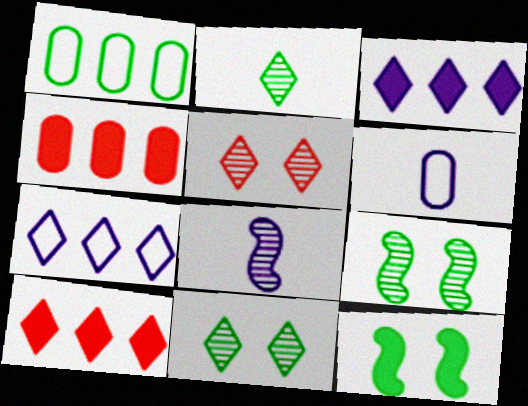[[1, 2, 12], 
[6, 9, 10]]